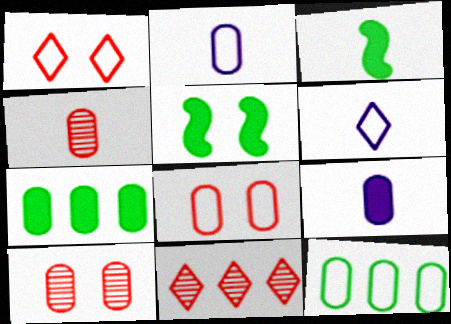[[2, 5, 11], 
[2, 7, 10], 
[2, 8, 12], 
[3, 4, 6], 
[9, 10, 12]]